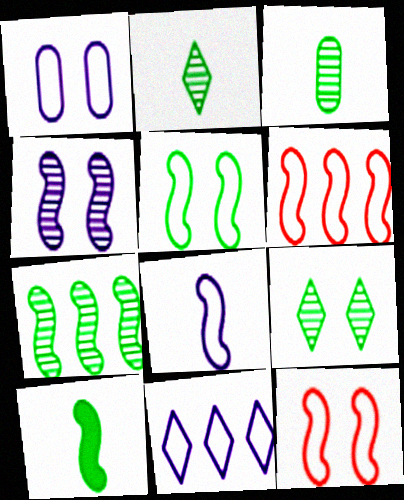[[1, 8, 11], 
[3, 7, 9], 
[4, 6, 10], 
[5, 6, 8], 
[5, 7, 10]]